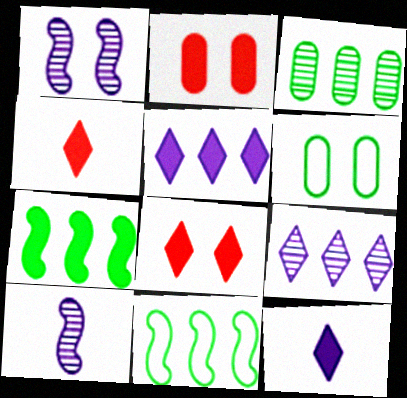[[1, 6, 8], 
[2, 7, 12]]